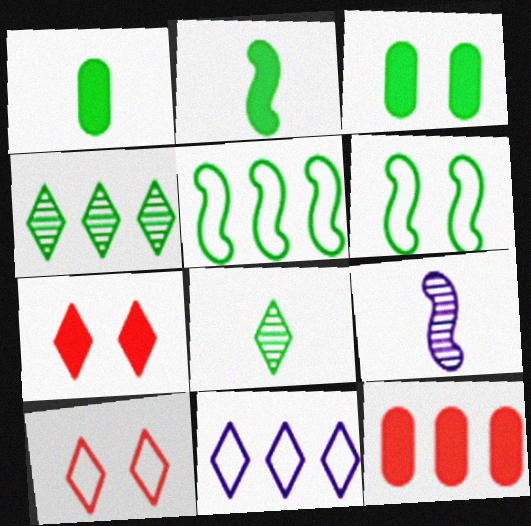[[1, 4, 6], 
[3, 5, 8], 
[7, 8, 11]]